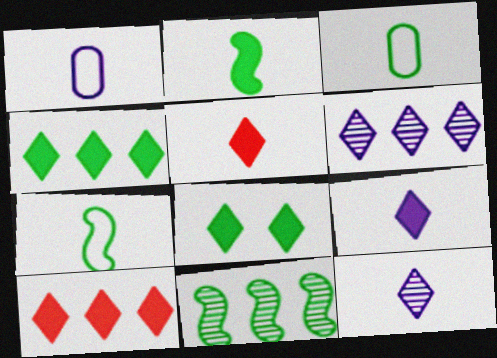[[3, 8, 11], 
[8, 9, 10]]